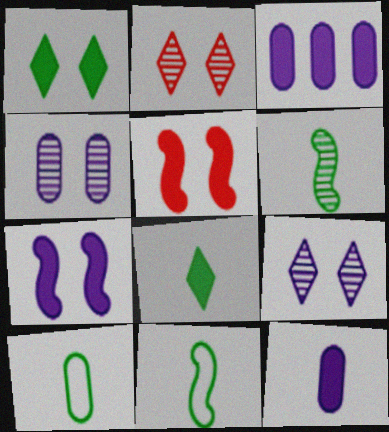[[2, 3, 11], 
[3, 5, 8], 
[6, 8, 10]]